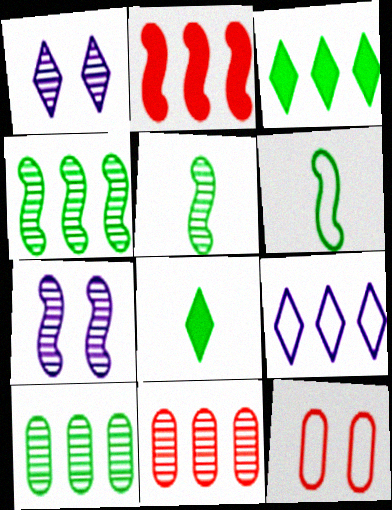[[1, 5, 11], 
[2, 6, 7], 
[2, 9, 10], 
[6, 9, 12]]